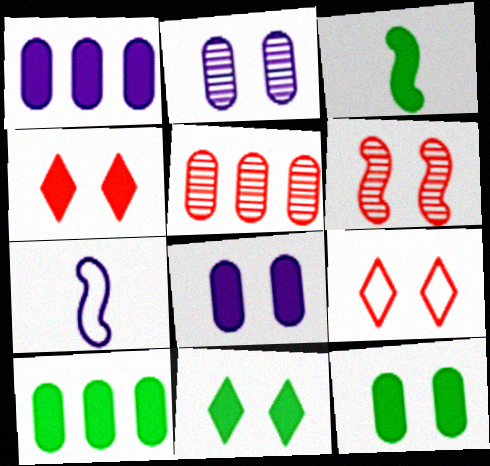[[1, 3, 4], 
[3, 10, 11], 
[5, 7, 11]]